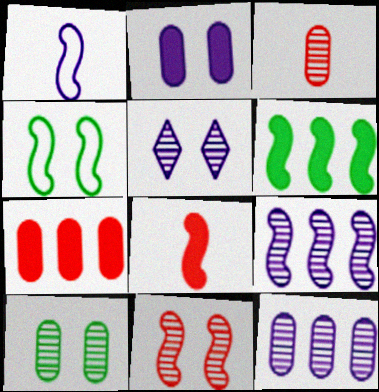[[1, 6, 11], 
[3, 10, 12], 
[4, 8, 9], 
[5, 10, 11]]